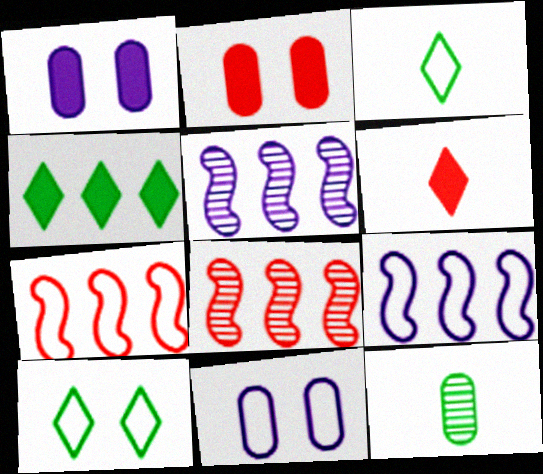[[1, 3, 8], 
[2, 3, 5], 
[3, 7, 11]]